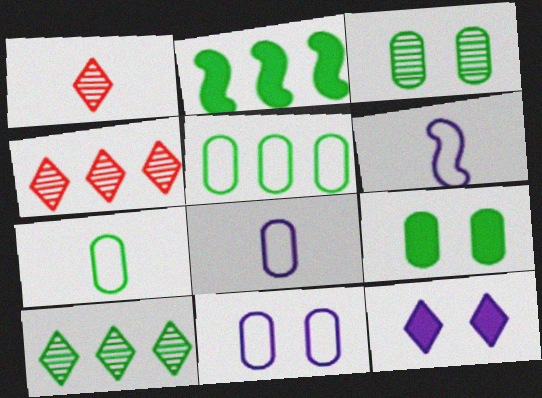[[1, 2, 11], 
[2, 5, 10], 
[4, 6, 9]]